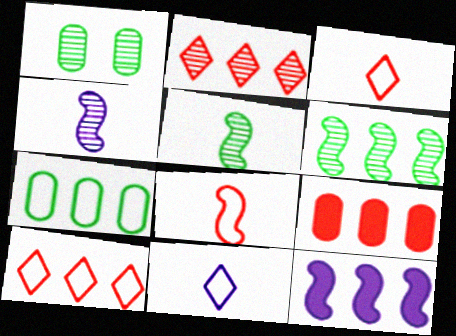[[1, 2, 4], 
[1, 3, 12], 
[2, 7, 12]]